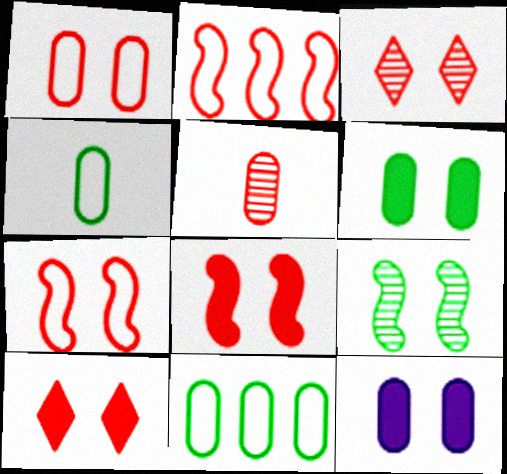[[1, 3, 8], 
[2, 5, 10], 
[5, 11, 12]]